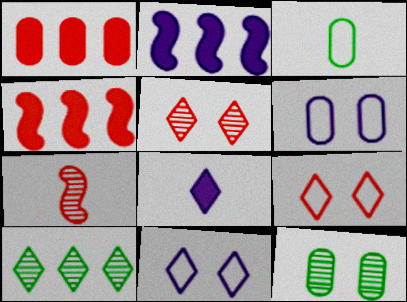[[1, 7, 9], 
[2, 3, 5], 
[3, 7, 8], 
[8, 9, 10]]